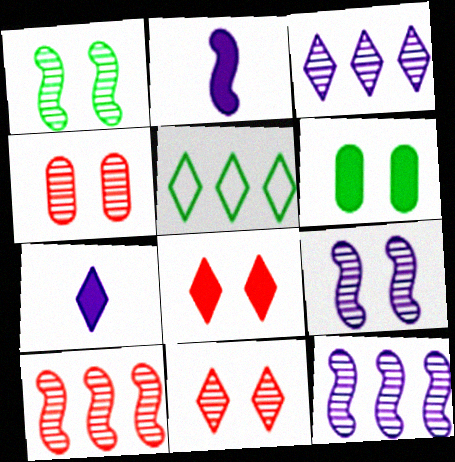[[2, 4, 5], 
[5, 7, 11]]